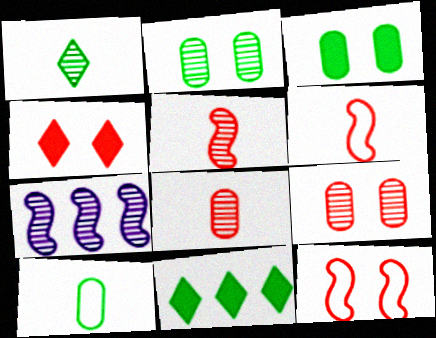[[1, 7, 9], 
[4, 7, 10], 
[4, 9, 12]]